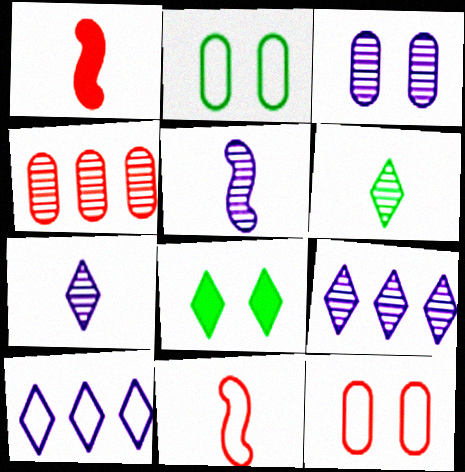[[1, 2, 9], 
[2, 10, 11], 
[3, 5, 9]]